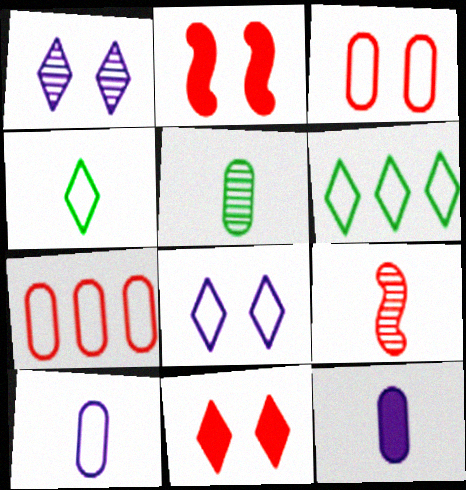[[4, 9, 12], 
[7, 9, 11]]